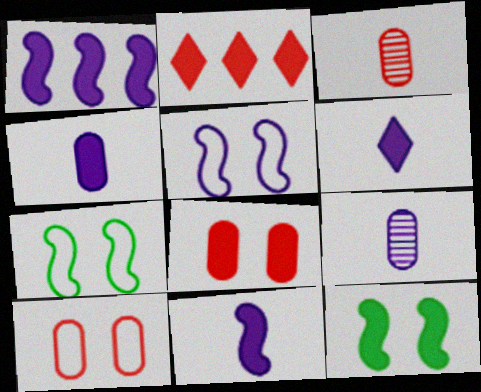[[2, 4, 12], 
[2, 7, 9], 
[4, 6, 11]]